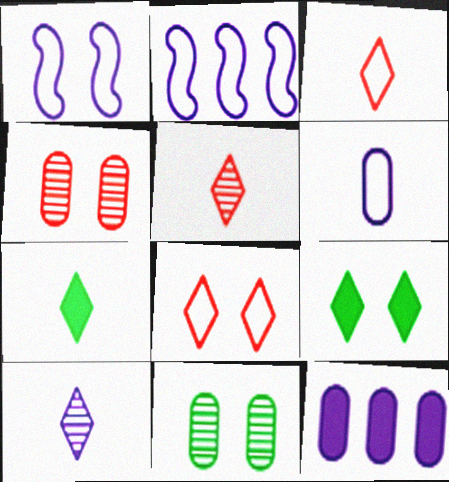[[1, 4, 9], 
[1, 10, 12], 
[2, 4, 7], 
[3, 7, 10]]